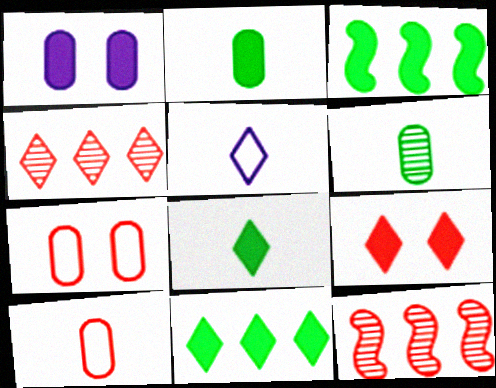[[9, 10, 12]]